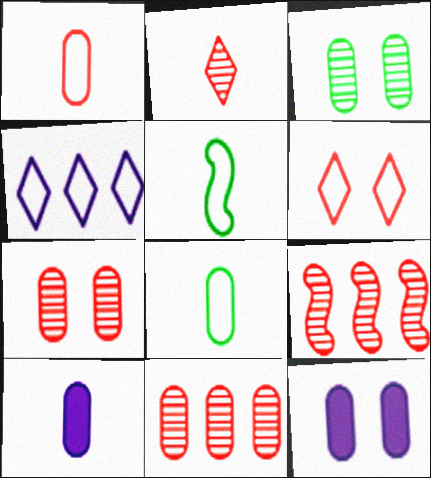[[2, 5, 10], 
[2, 7, 9], 
[8, 11, 12]]